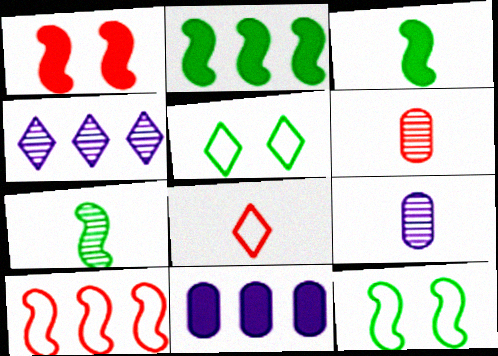[[2, 7, 12], 
[3, 8, 9]]